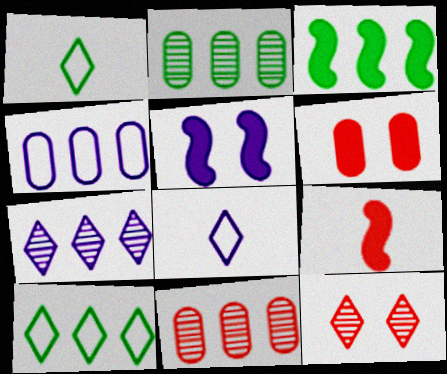[[1, 5, 11], 
[2, 3, 10], 
[3, 5, 9]]